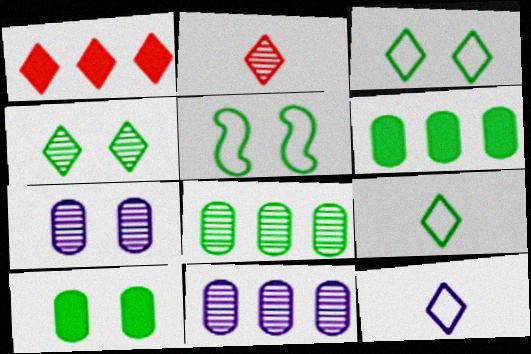[[1, 4, 12], 
[4, 5, 10]]